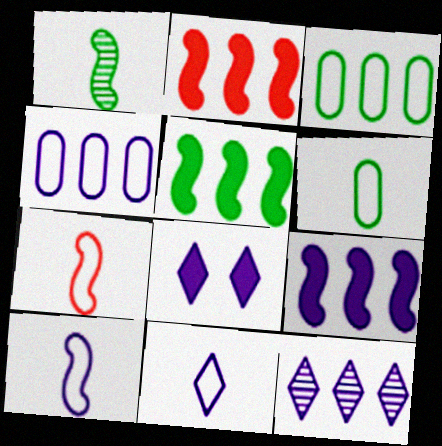[[2, 3, 12], 
[2, 5, 9], 
[4, 9, 12], 
[6, 7, 11], 
[8, 11, 12]]